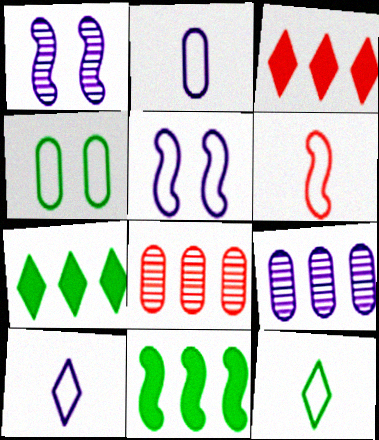[[1, 6, 11], 
[2, 6, 12]]